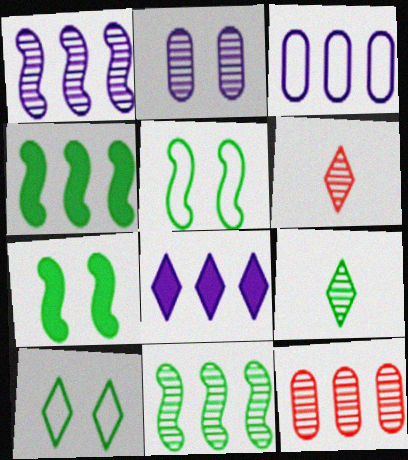[[1, 3, 8], 
[2, 6, 11], 
[3, 6, 7], 
[6, 8, 10]]